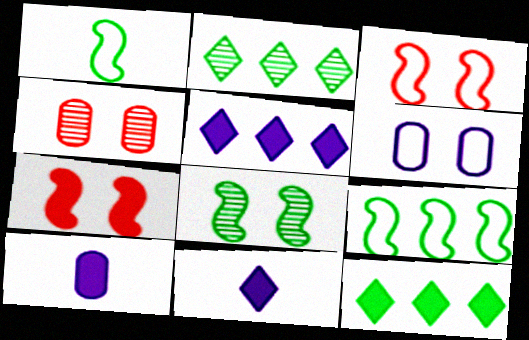[[1, 4, 5], 
[2, 3, 10], 
[4, 9, 11], 
[7, 10, 12]]